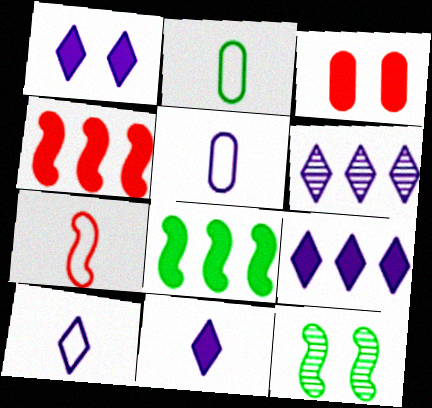[[1, 6, 10], 
[1, 9, 11], 
[2, 7, 10], 
[3, 8, 11]]